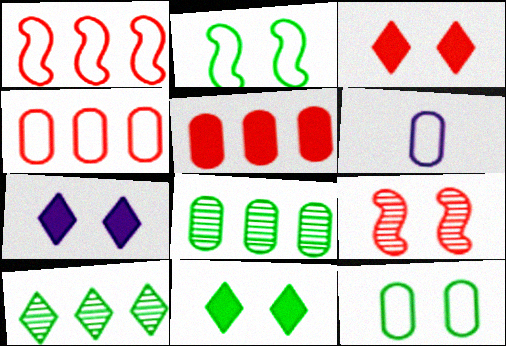[[3, 7, 11], 
[4, 6, 12], 
[7, 9, 12]]